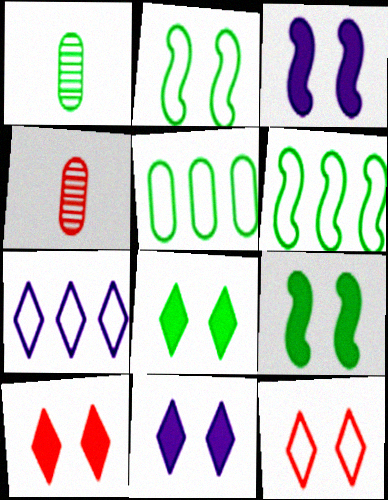[[1, 6, 8], 
[4, 6, 11], 
[4, 7, 9], 
[8, 10, 11]]